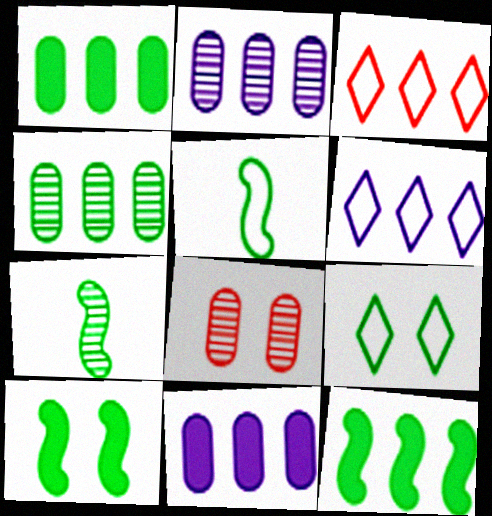[[1, 7, 9], 
[2, 3, 12]]